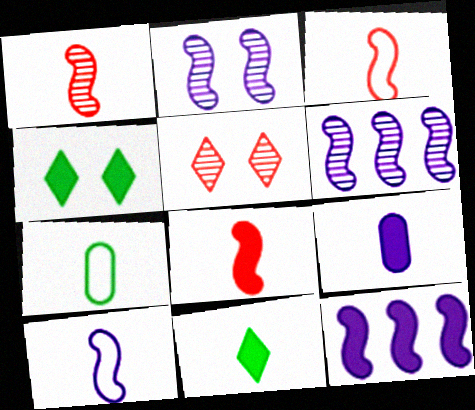[[1, 3, 8], 
[2, 10, 12], 
[5, 7, 12], 
[8, 9, 11]]